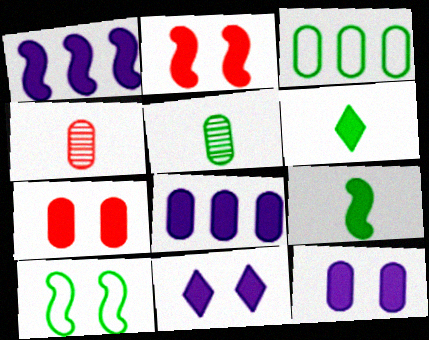[[1, 2, 9], 
[1, 6, 7], 
[2, 6, 8], 
[3, 4, 12]]